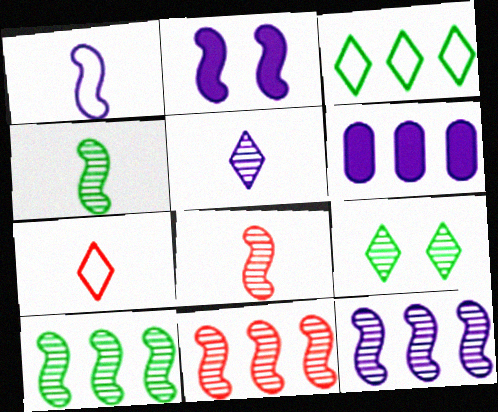[[1, 2, 12], 
[3, 6, 11], 
[10, 11, 12]]